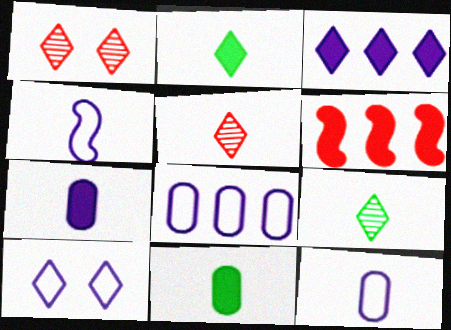[[4, 5, 11], 
[4, 8, 10]]